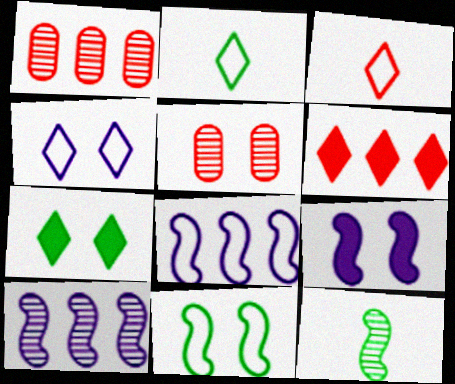[[1, 2, 9]]